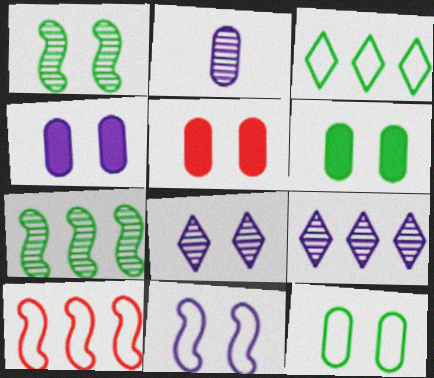[[4, 5, 6], 
[4, 8, 11]]